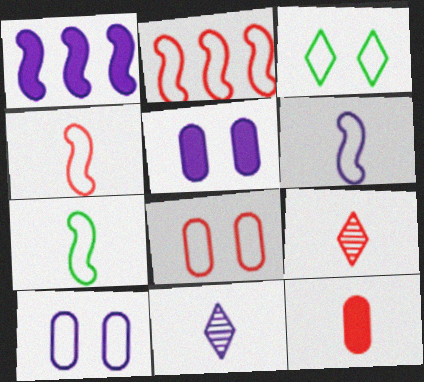[[1, 10, 11], 
[4, 6, 7], 
[4, 9, 12], 
[7, 11, 12]]